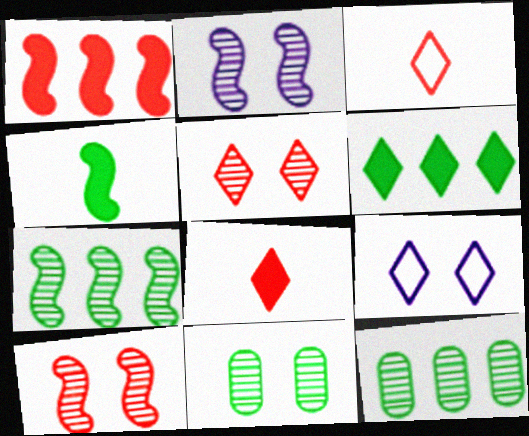[[2, 5, 11]]